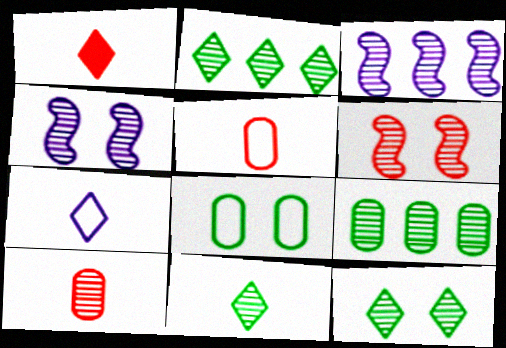[[1, 3, 8], 
[1, 7, 11], 
[2, 4, 10], 
[2, 11, 12], 
[3, 10, 12]]